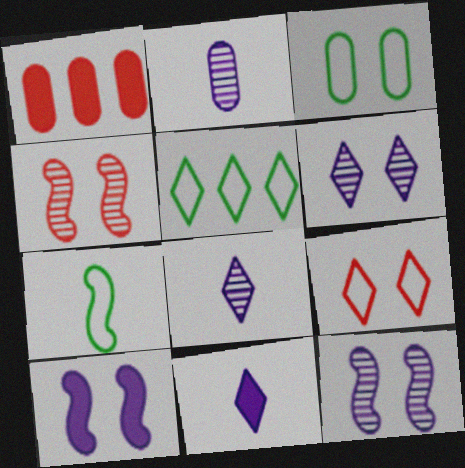[[1, 2, 3], 
[1, 6, 7], 
[3, 5, 7]]